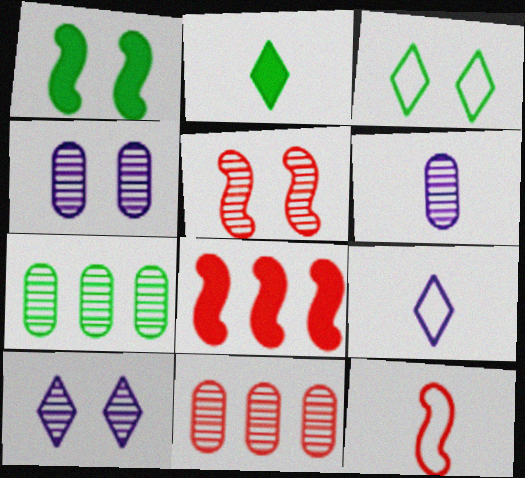[[1, 9, 11], 
[2, 6, 12], 
[3, 6, 8], 
[5, 8, 12]]